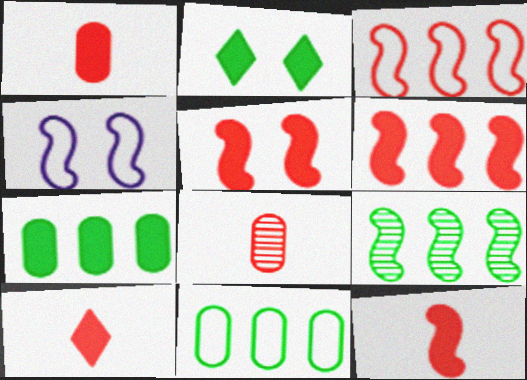[[1, 10, 12], 
[4, 9, 12], 
[5, 6, 12]]